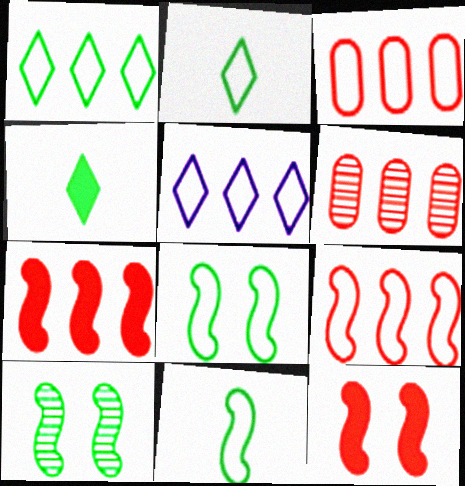[]